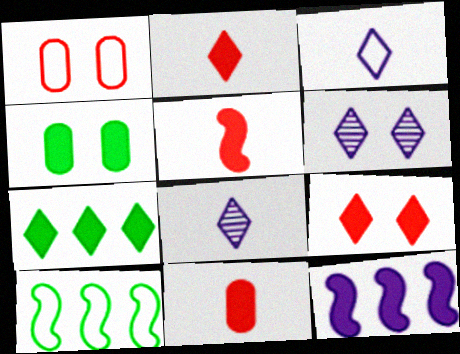[[1, 3, 10], 
[2, 4, 12], 
[2, 5, 11], 
[6, 10, 11]]